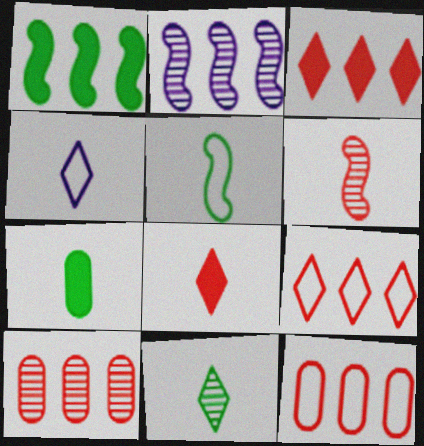[[4, 6, 7], 
[4, 8, 11], 
[5, 7, 11]]